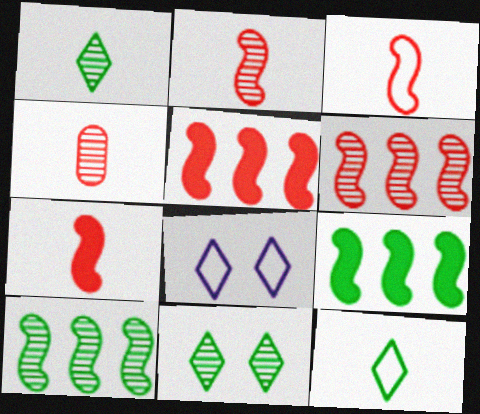[[2, 3, 7], 
[4, 8, 9]]